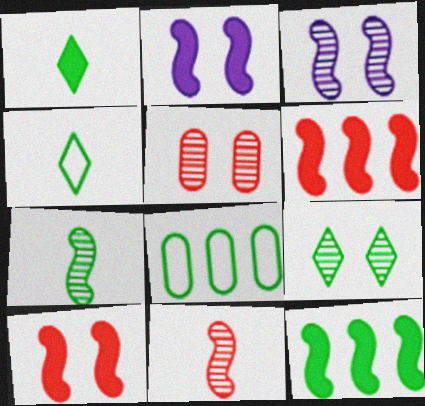[[3, 5, 9]]